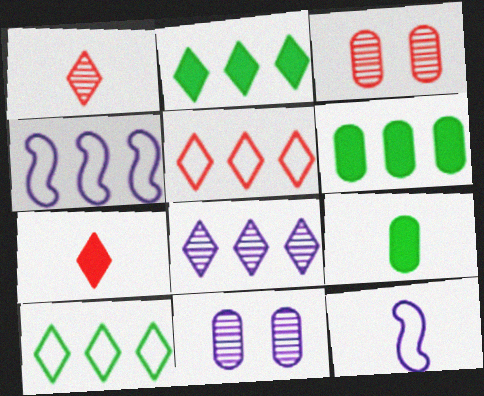[[1, 9, 12], 
[2, 3, 12], 
[2, 5, 8]]